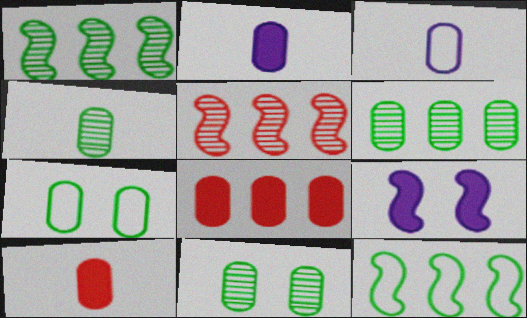[[3, 4, 10], 
[3, 8, 11], 
[4, 6, 11]]